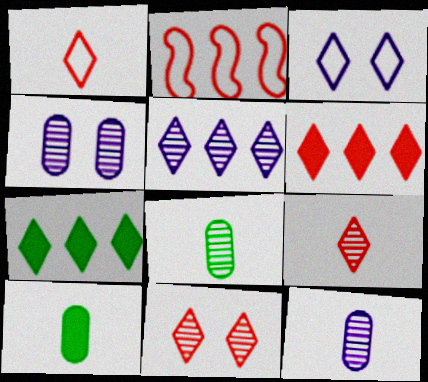[[1, 6, 11], 
[3, 7, 9]]